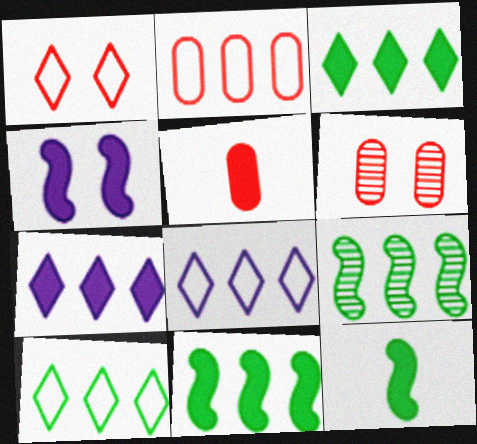[[2, 5, 6], 
[2, 7, 9], 
[3, 4, 5], 
[6, 8, 12]]